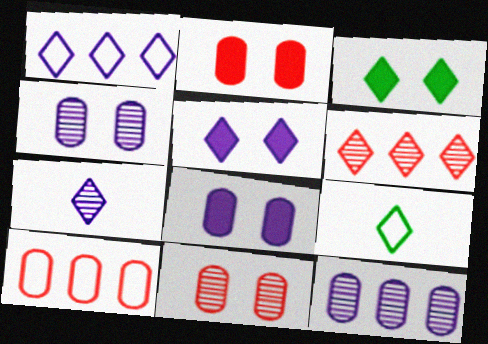[[1, 5, 7], 
[5, 6, 9]]